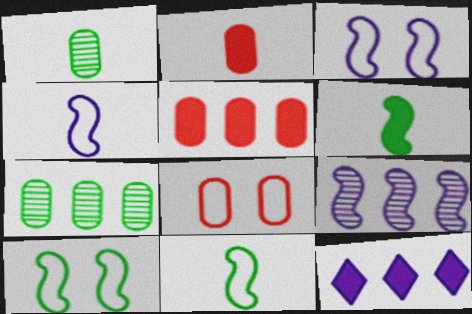[]